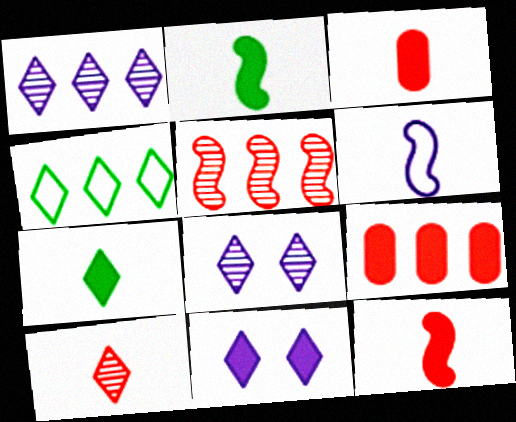[[2, 9, 11], 
[4, 10, 11]]